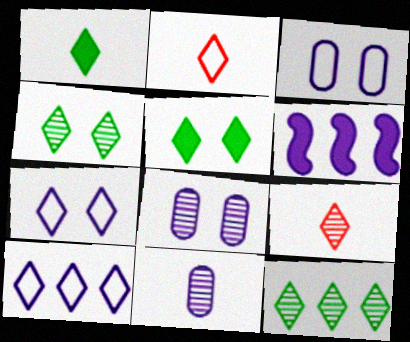[[5, 9, 10], 
[6, 7, 11]]